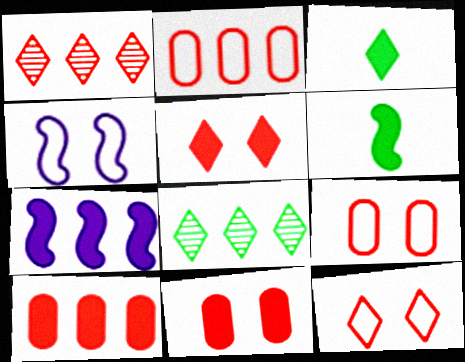[[2, 7, 8], 
[3, 7, 11]]